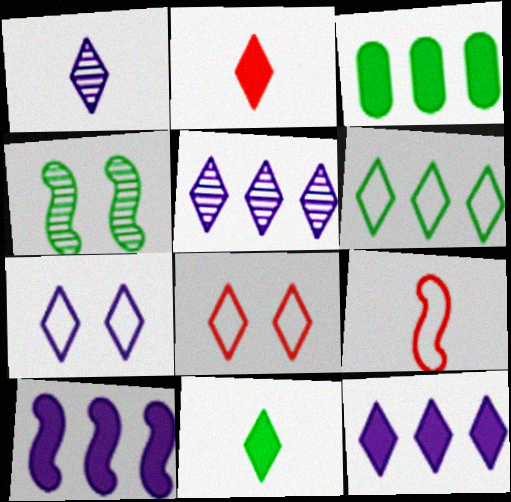[[1, 7, 12], 
[4, 9, 10], 
[5, 8, 11]]